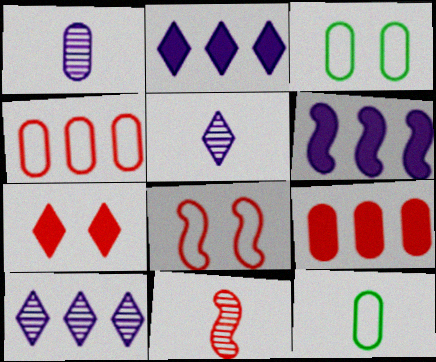[[1, 3, 9], 
[2, 3, 11], 
[4, 7, 11]]